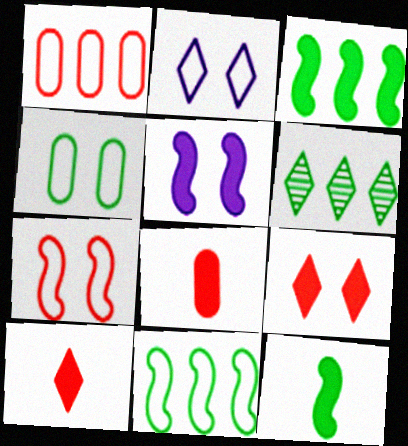[[2, 4, 7], 
[2, 6, 10], 
[4, 6, 12]]